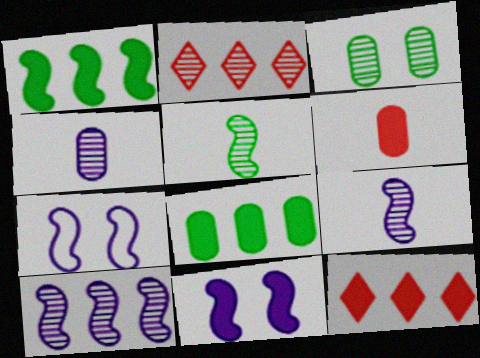[[2, 3, 9]]